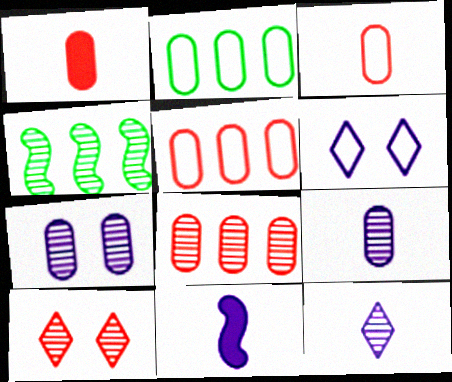[[1, 2, 7], 
[1, 4, 6], 
[2, 10, 11], 
[4, 9, 10]]